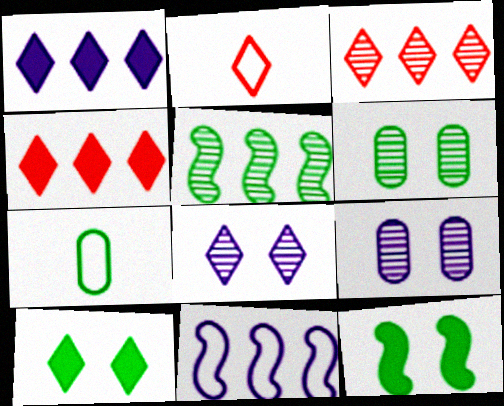[[5, 7, 10]]